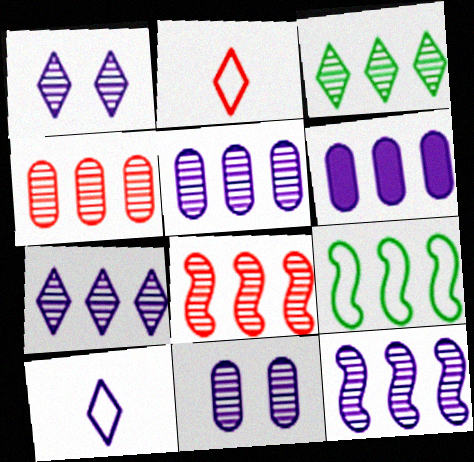[[3, 4, 12], 
[3, 5, 8], 
[5, 7, 12]]